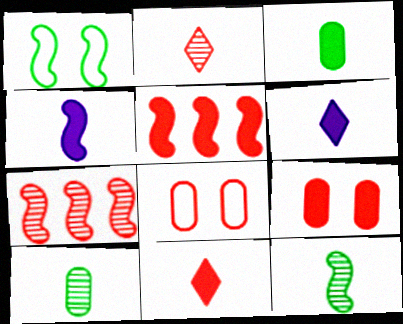[[1, 4, 7], 
[2, 5, 8], 
[3, 4, 11], 
[5, 9, 11], 
[7, 8, 11]]